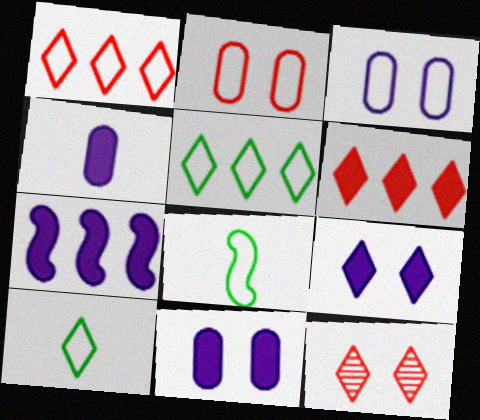[[1, 3, 8], 
[4, 7, 9]]